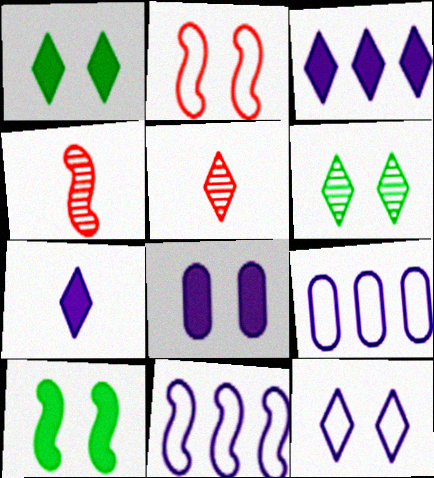[[1, 4, 9], 
[2, 6, 8], 
[4, 10, 11], 
[5, 9, 10]]